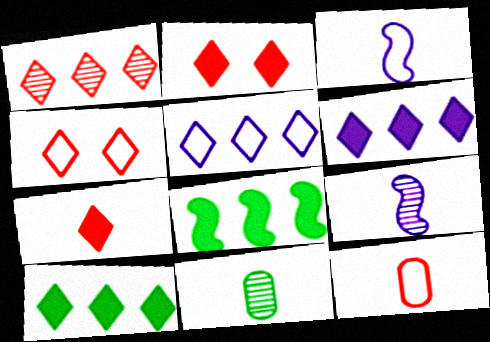[[1, 4, 7], 
[1, 5, 10], 
[3, 7, 11]]